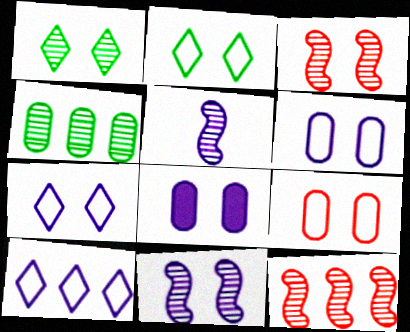[[2, 3, 8], 
[5, 8, 10], 
[7, 8, 11]]